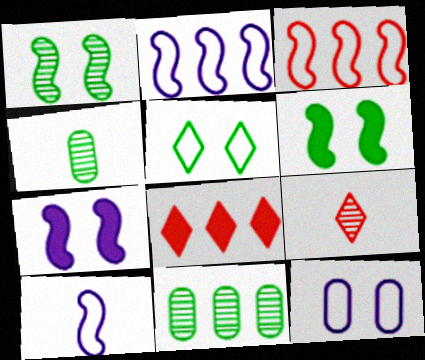[[2, 8, 11]]